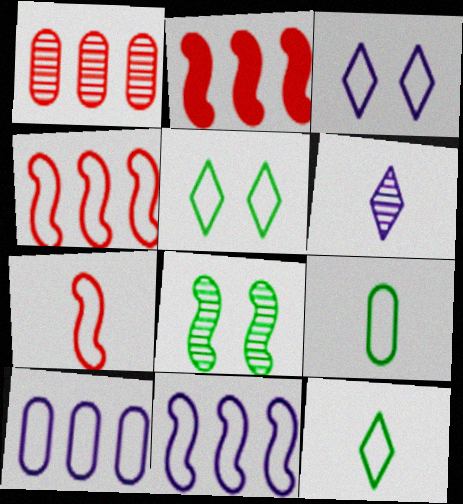[[1, 6, 8], 
[3, 4, 9], 
[5, 7, 10]]